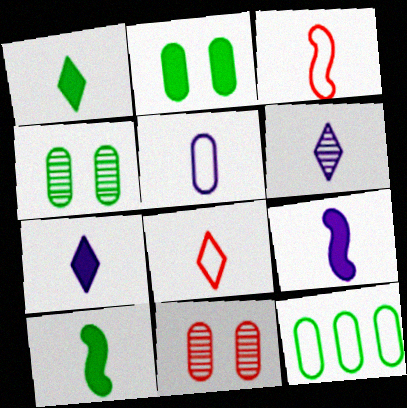[[1, 6, 8], 
[5, 6, 9]]